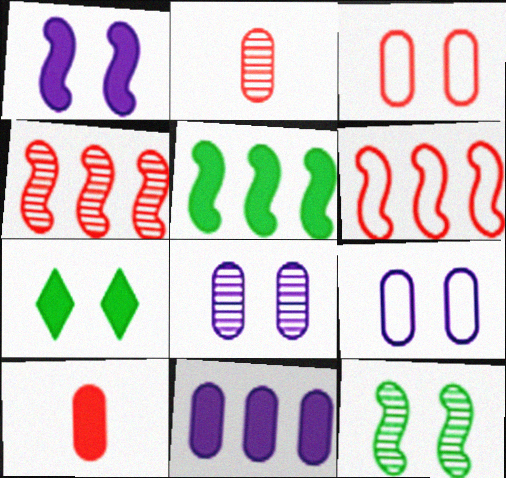[]